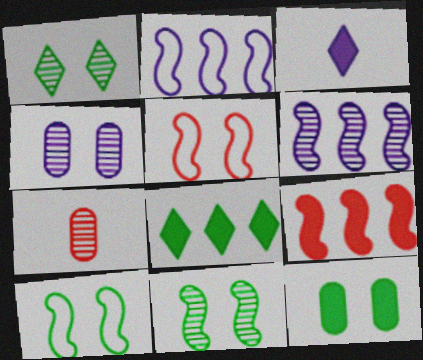[[1, 6, 7], 
[1, 10, 12], 
[2, 3, 4], 
[3, 9, 12]]